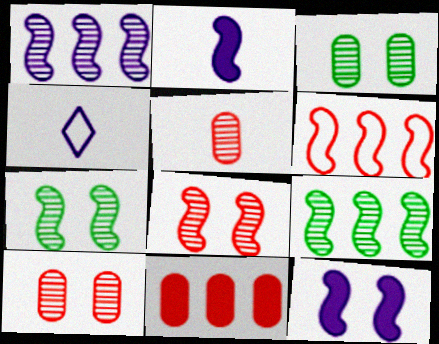[[2, 6, 7], 
[4, 7, 11]]